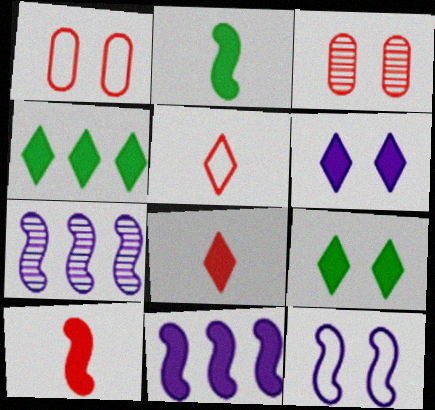[[3, 9, 12], 
[4, 6, 8]]